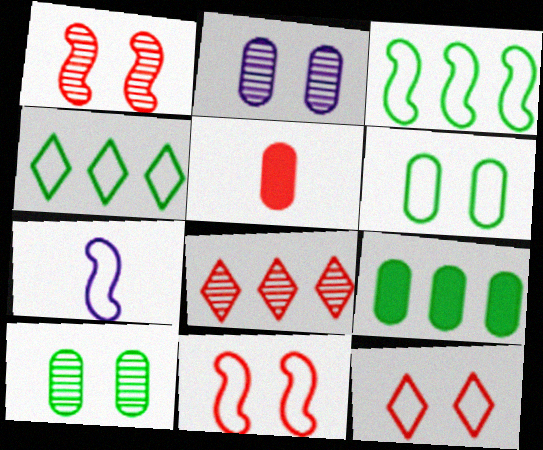[[3, 7, 11], 
[5, 8, 11]]